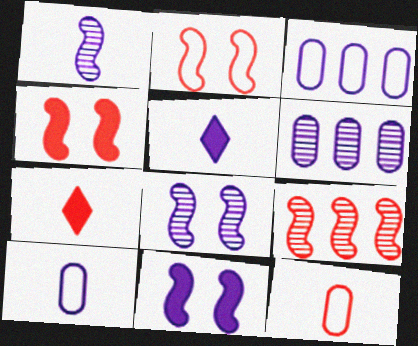[[1, 5, 10], 
[3, 5, 8]]